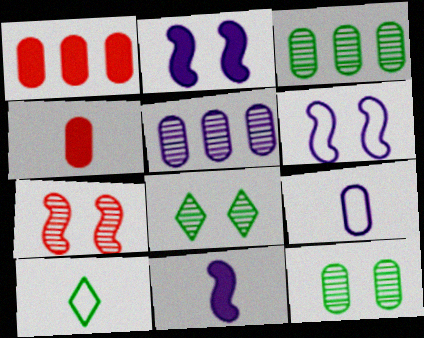[[1, 9, 12]]